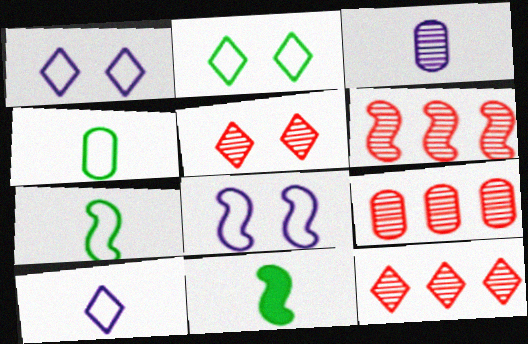[[1, 9, 11], 
[6, 8, 11], 
[6, 9, 12]]